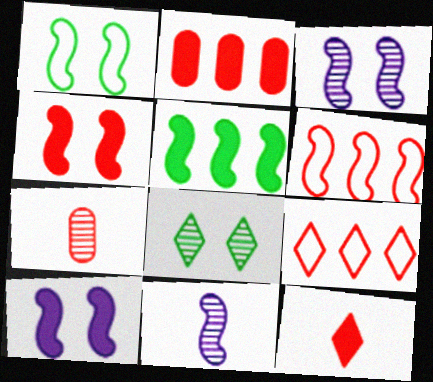[[1, 3, 4], 
[2, 4, 12], 
[4, 7, 9]]